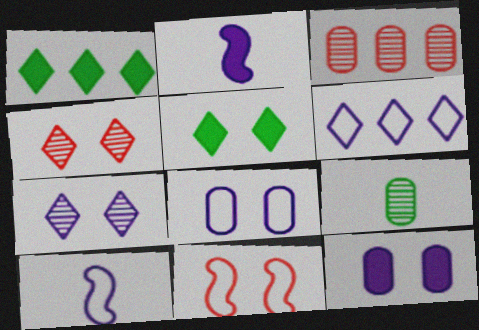[[3, 5, 10], 
[6, 8, 10]]